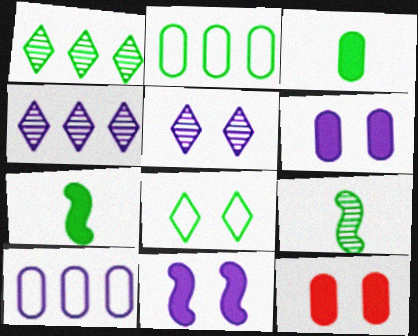[]